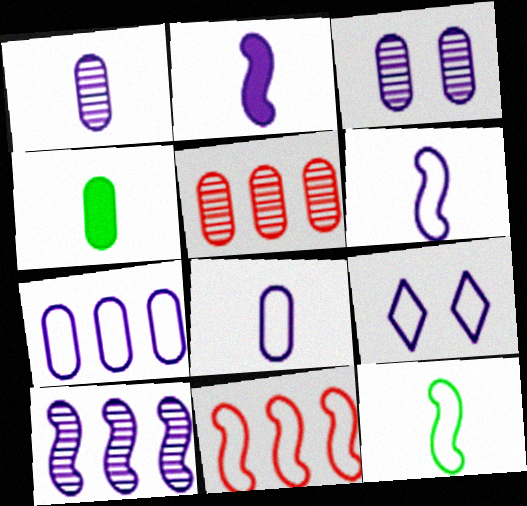[[6, 7, 9]]